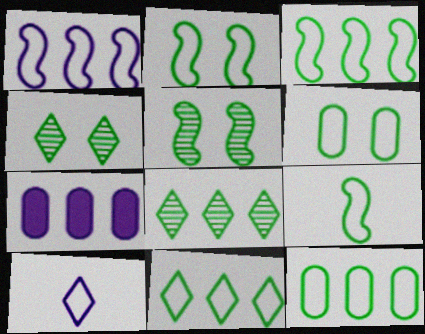[[2, 3, 9], 
[3, 11, 12], 
[6, 9, 11]]